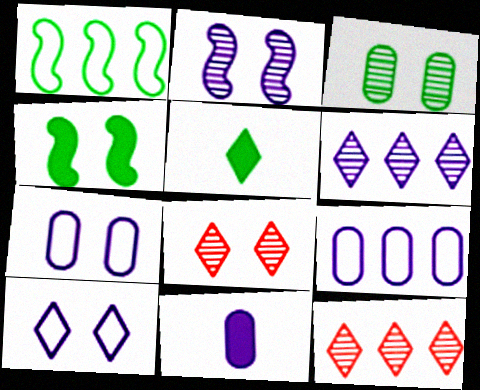[[1, 3, 5], 
[1, 8, 11], 
[2, 3, 8], 
[4, 7, 8], 
[5, 10, 12]]